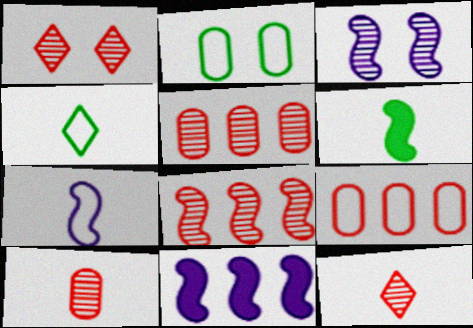[[1, 8, 10], 
[2, 11, 12], 
[3, 7, 11]]